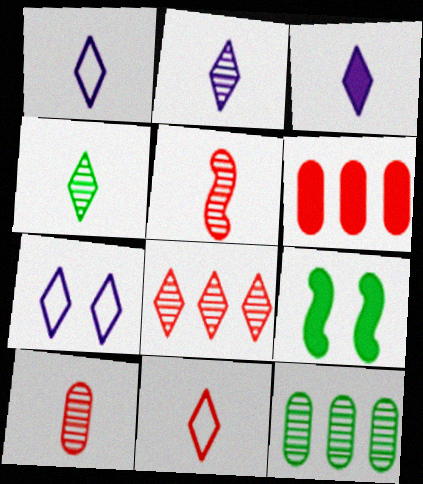[[1, 2, 3], 
[3, 4, 11], 
[3, 6, 9]]